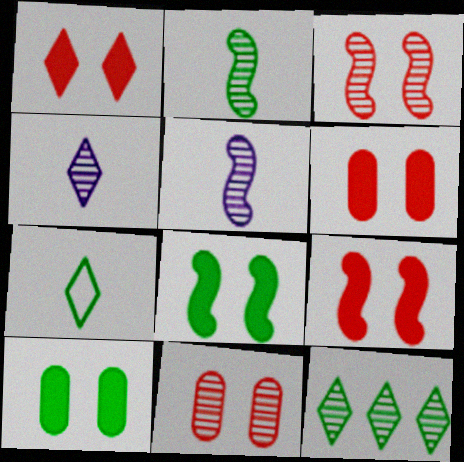[[1, 6, 9], 
[5, 11, 12]]